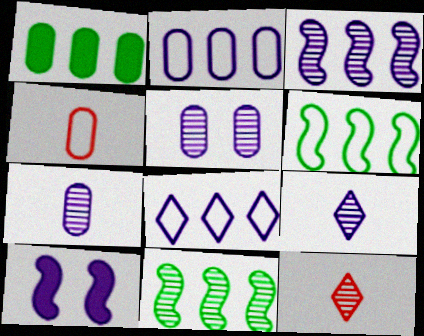[[1, 4, 5], 
[2, 9, 10], 
[3, 5, 9], 
[5, 11, 12], 
[7, 8, 10]]